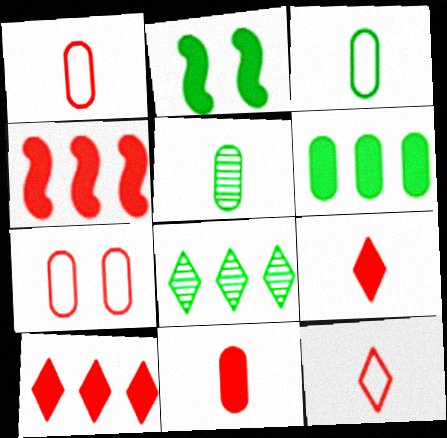[[2, 3, 8]]